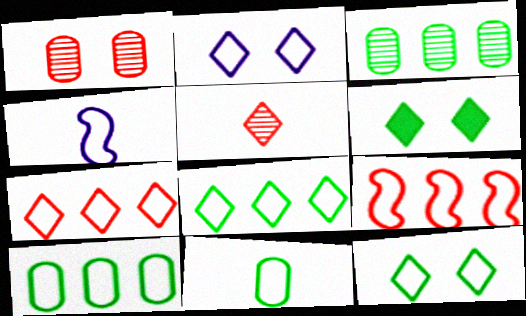[[2, 9, 11]]